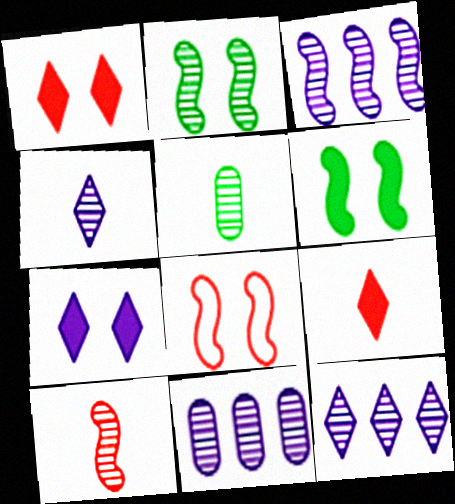[[2, 3, 10], 
[3, 11, 12], 
[4, 5, 10]]